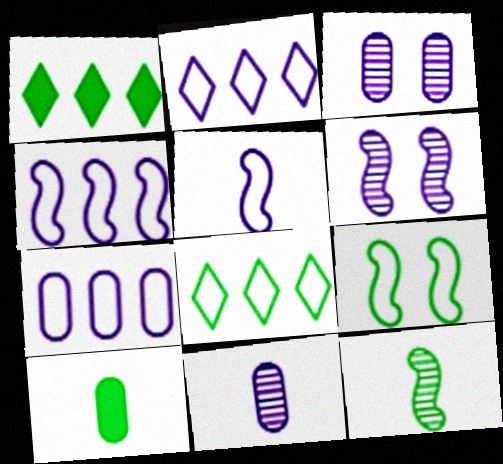[[2, 4, 7]]